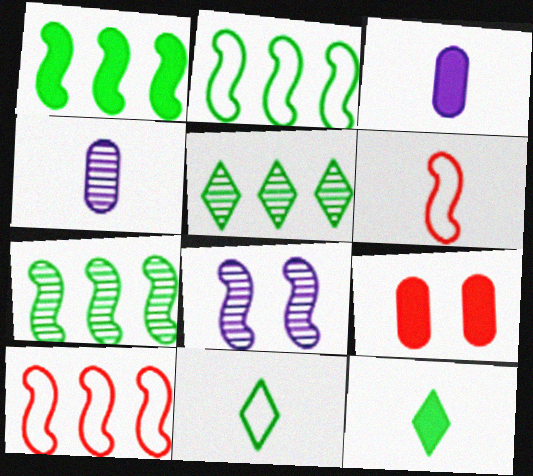[[1, 2, 7], 
[1, 6, 8], 
[4, 6, 12]]